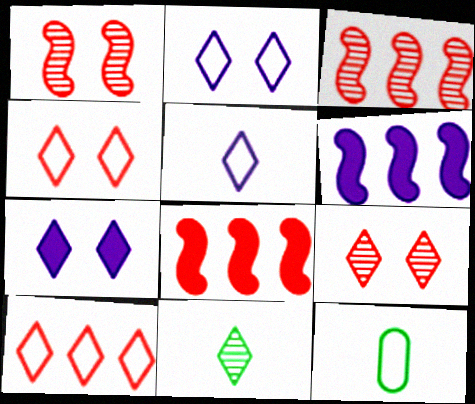[[3, 7, 12], 
[6, 9, 12], 
[7, 10, 11]]